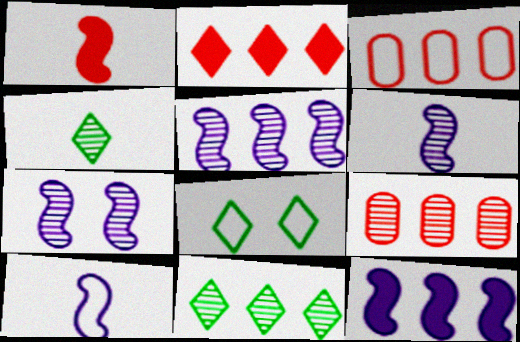[[3, 8, 10], 
[3, 11, 12], 
[4, 7, 9], 
[5, 6, 7], 
[5, 9, 11], 
[7, 10, 12]]